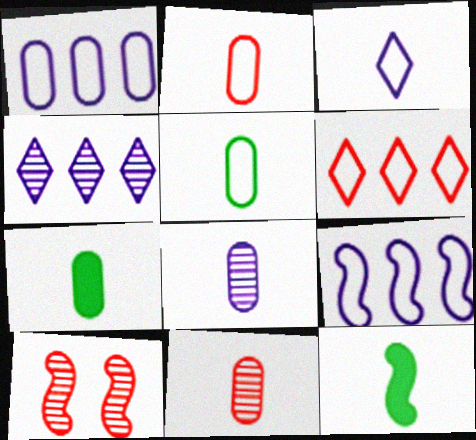[[2, 7, 8], 
[3, 11, 12], 
[9, 10, 12]]